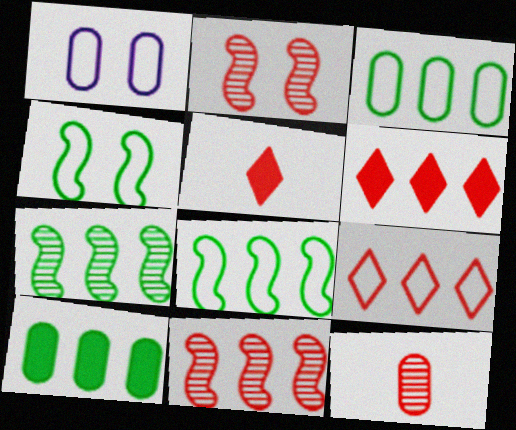[[1, 5, 7], 
[1, 10, 12]]